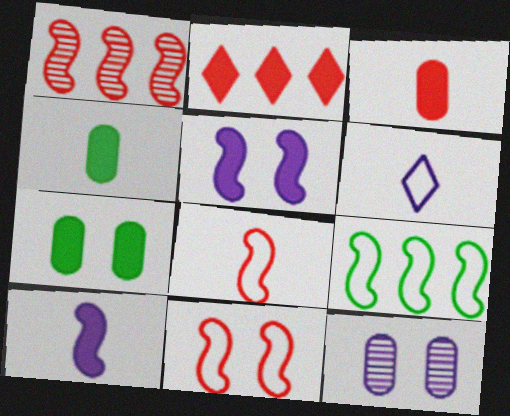[[1, 6, 7], 
[2, 4, 5], 
[2, 7, 10]]